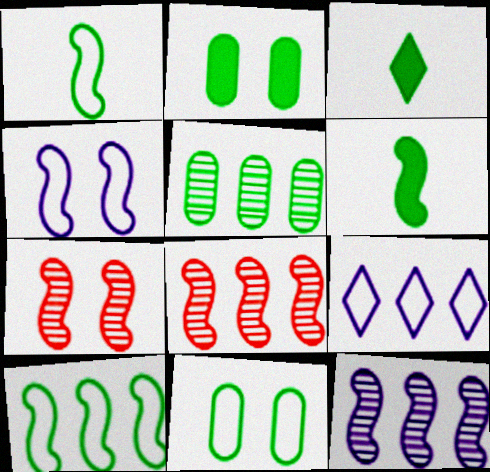[[4, 6, 8]]